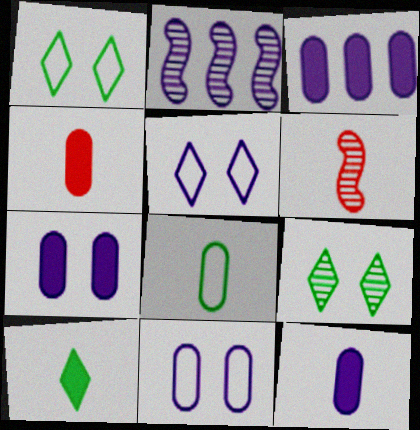[[1, 2, 4], 
[1, 3, 6], 
[2, 5, 12], 
[3, 7, 12]]